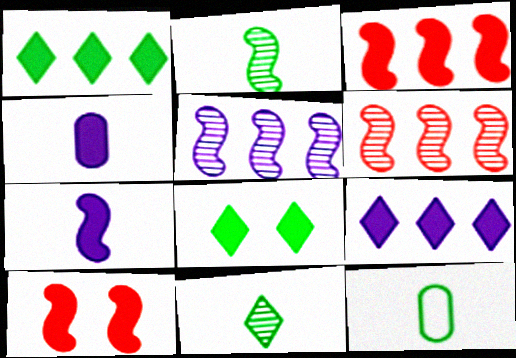[[1, 4, 10], 
[3, 4, 8]]